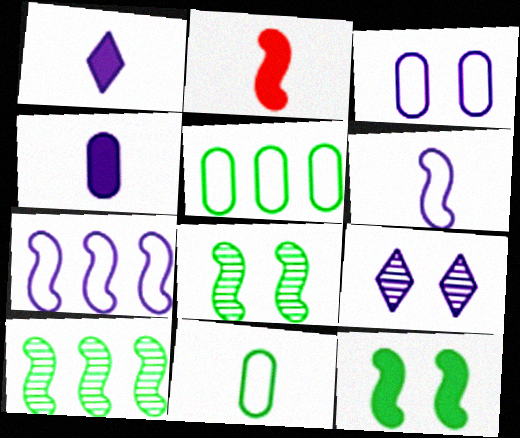[[2, 5, 9], 
[2, 7, 8], 
[4, 7, 9]]